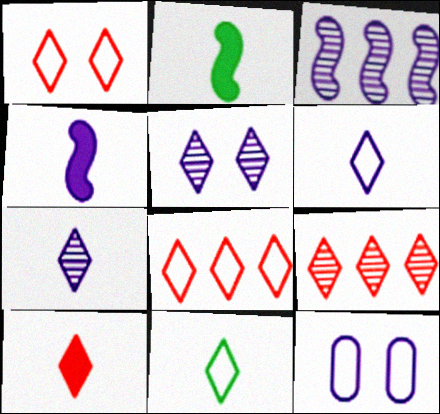[[1, 9, 10], 
[2, 9, 12], 
[7, 10, 11]]